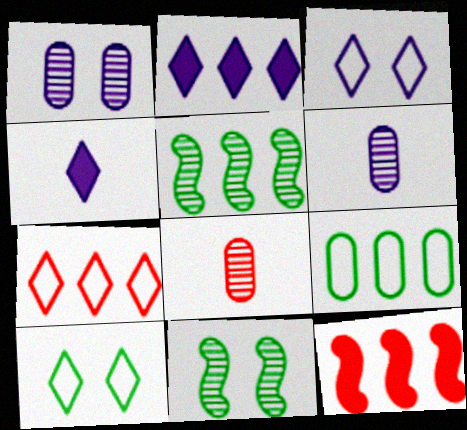[[6, 10, 12]]